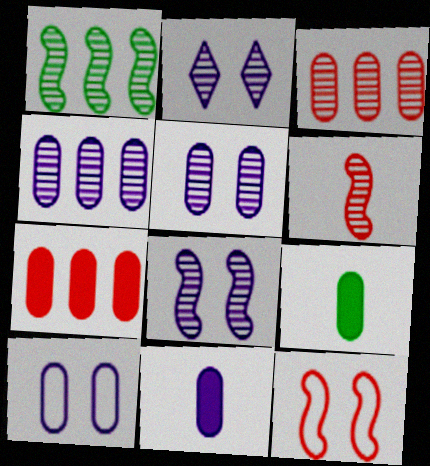[[1, 6, 8], 
[2, 5, 8], 
[3, 9, 10], 
[4, 10, 11]]